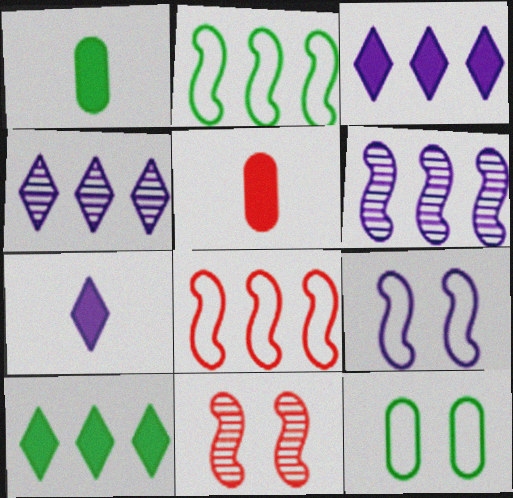[]